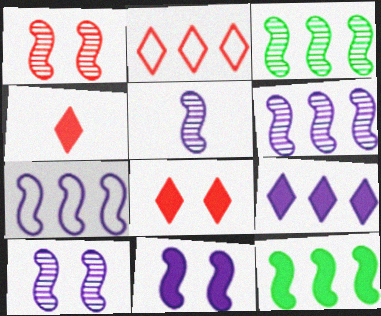[[1, 3, 5], 
[5, 6, 10], 
[5, 7, 11]]